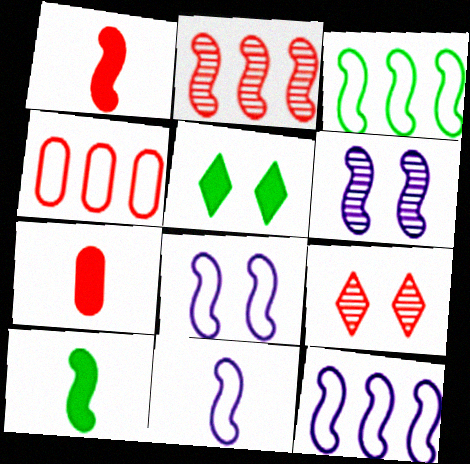[[1, 3, 6], 
[1, 4, 9], 
[2, 8, 10], 
[8, 11, 12]]